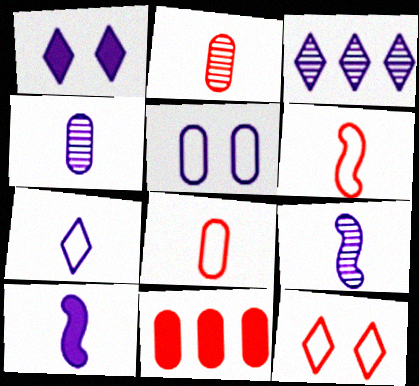[[1, 3, 7], 
[3, 5, 10], 
[4, 7, 10]]